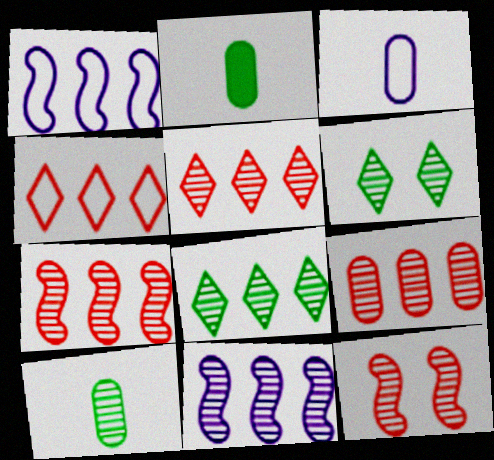[[5, 7, 9], 
[8, 9, 11]]